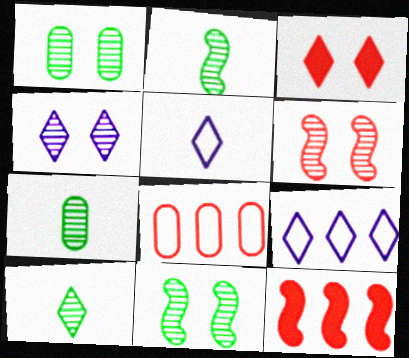[[1, 4, 6], 
[1, 5, 12], 
[2, 7, 10], 
[3, 9, 10]]